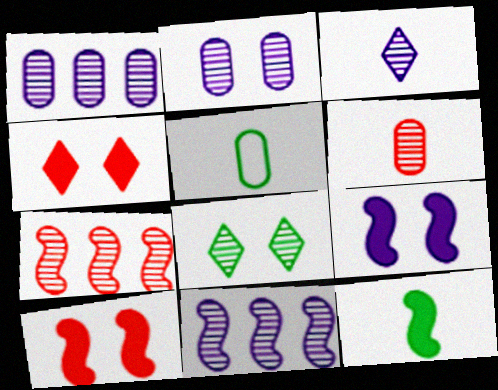[[2, 3, 11], 
[4, 5, 11], 
[6, 8, 11]]